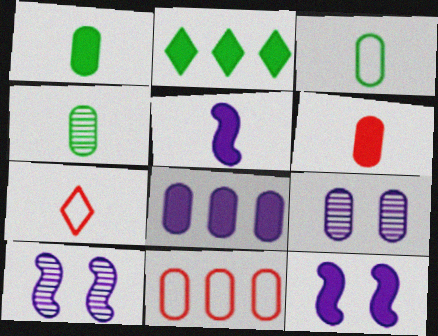[[1, 3, 4], 
[1, 9, 11], 
[2, 6, 12], 
[4, 5, 7]]